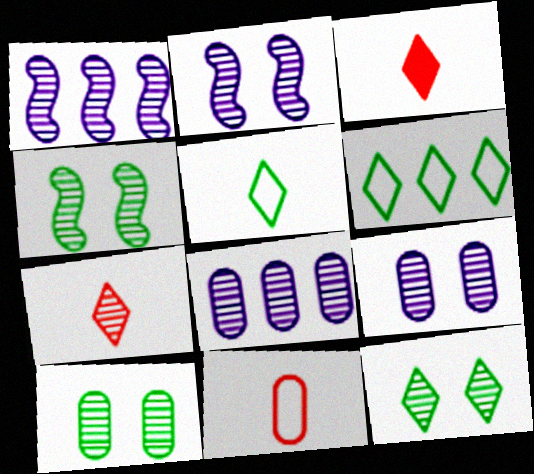[[1, 7, 10], 
[4, 7, 8], 
[4, 10, 12]]